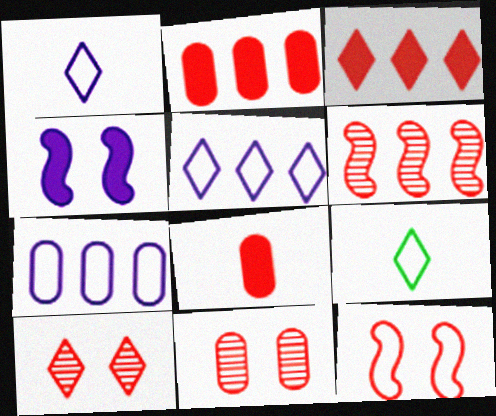[[7, 9, 12]]